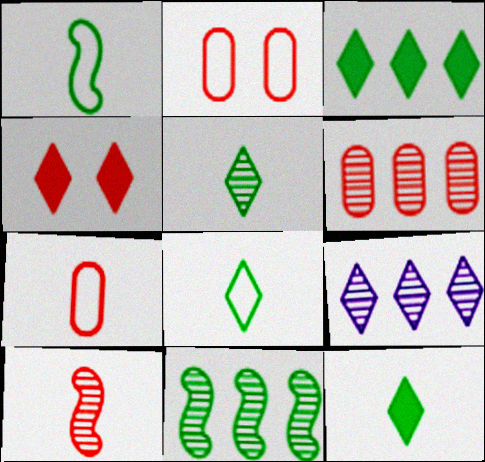[[4, 8, 9], 
[5, 8, 12], 
[6, 9, 11]]